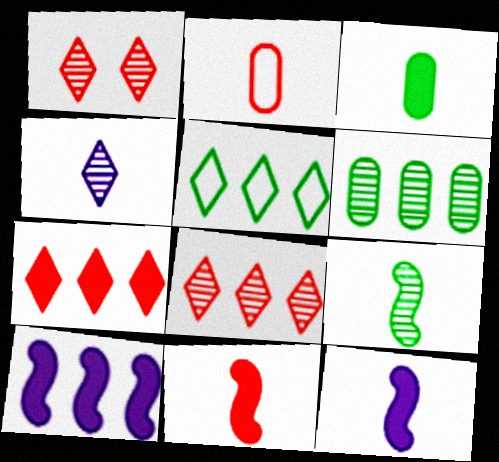[]